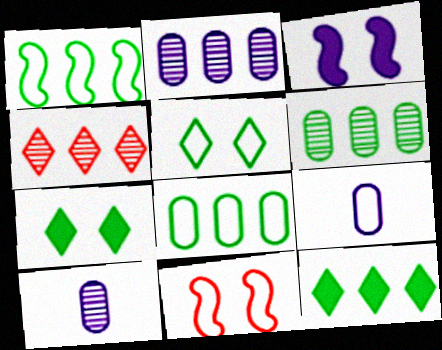[[1, 6, 12], 
[10, 11, 12]]